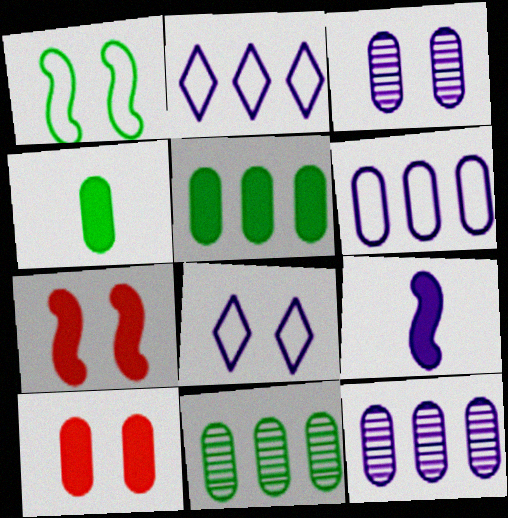[[2, 3, 9], 
[8, 9, 12]]